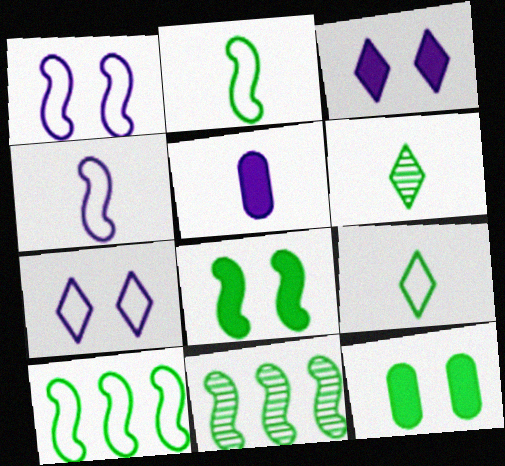[[2, 8, 11], 
[6, 10, 12], 
[9, 11, 12]]